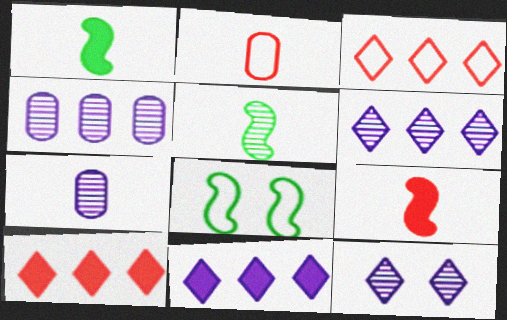[[7, 8, 10]]